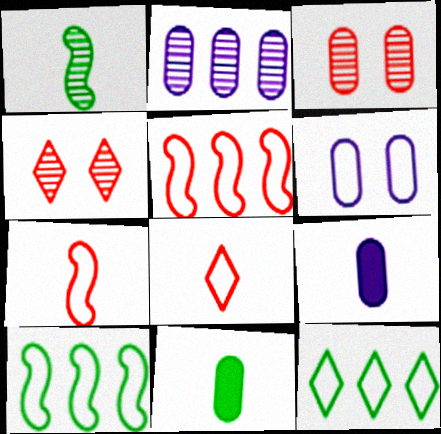[[1, 2, 4], 
[1, 8, 9], 
[2, 6, 9], 
[4, 9, 10], 
[6, 7, 12], 
[6, 8, 10]]